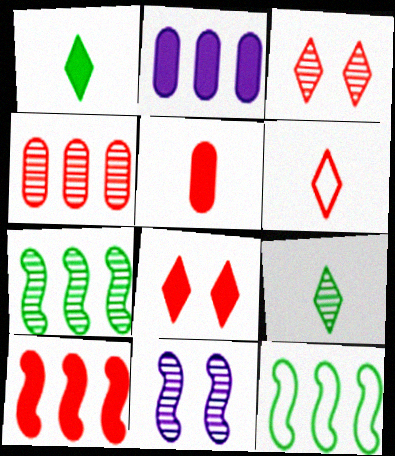[[4, 9, 11], 
[5, 8, 10]]